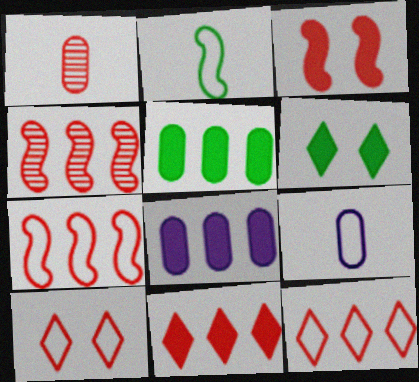[[1, 3, 12], 
[4, 6, 9]]